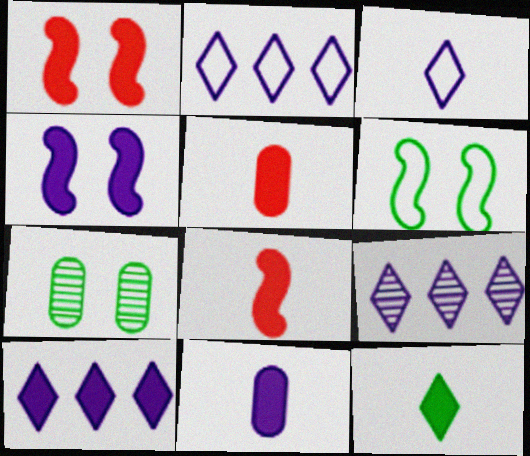[[2, 7, 8], 
[2, 9, 10], 
[4, 10, 11], 
[5, 6, 9], 
[8, 11, 12]]